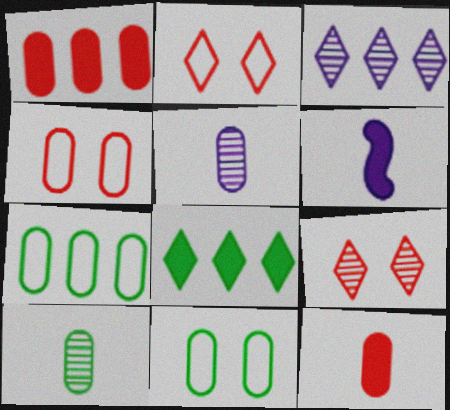[[1, 5, 11], 
[6, 7, 9]]